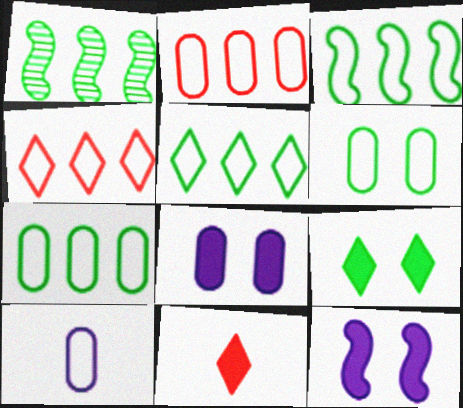[[2, 6, 10], 
[3, 5, 7]]